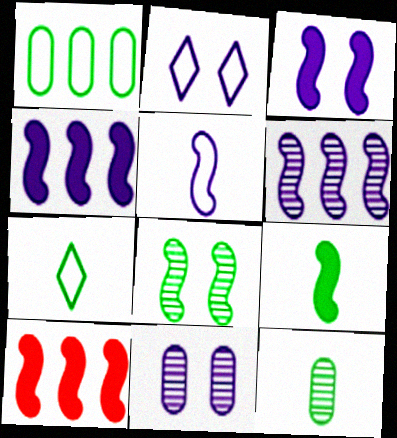[[2, 3, 11], 
[2, 10, 12], 
[3, 5, 6], 
[3, 9, 10], 
[5, 8, 10], 
[7, 9, 12], 
[7, 10, 11]]